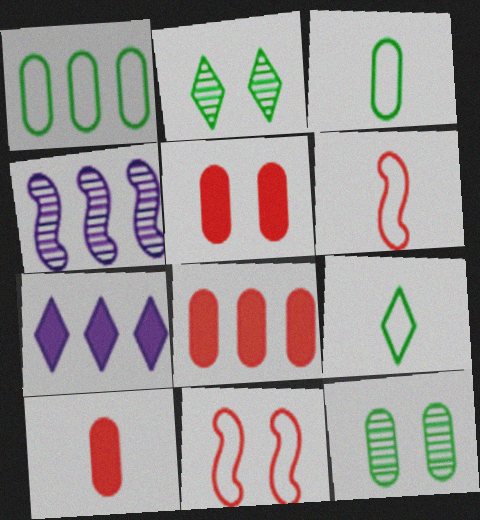[[4, 5, 9], 
[5, 8, 10], 
[6, 7, 12]]